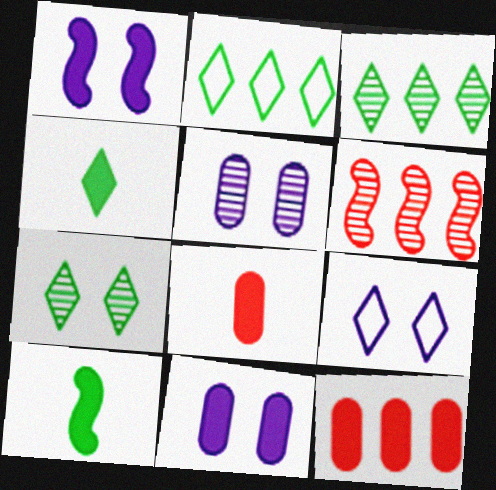[[1, 4, 12], 
[1, 5, 9], 
[2, 4, 7]]